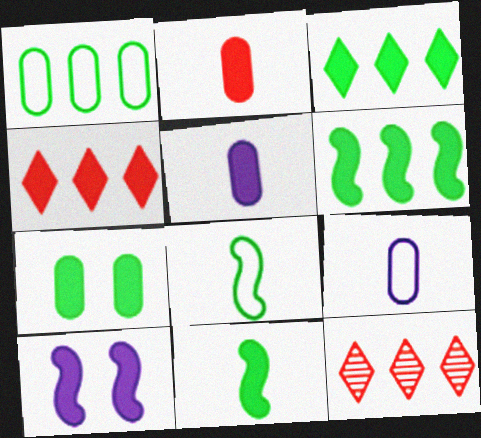[[2, 3, 10], 
[3, 7, 11]]